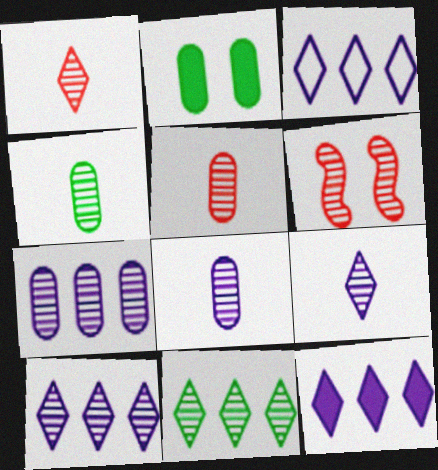[[3, 10, 12], 
[4, 5, 8], 
[4, 6, 10], 
[6, 8, 11]]